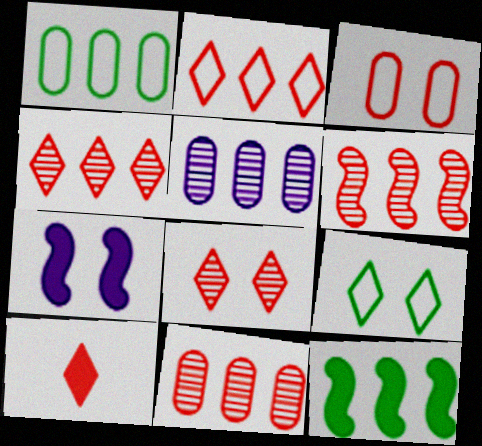[[2, 5, 12], 
[2, 8, 10], 
[3, 6, 10], 
[4, 6, 11]]